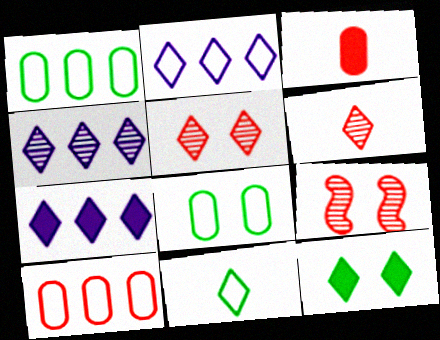[[2, 4, 7], 
[2, 6, 12], 
[5, 7, 11]]